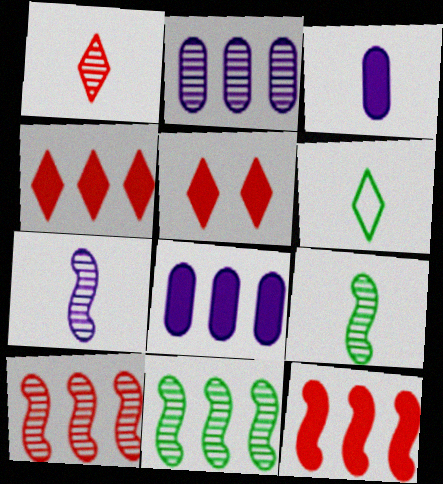[]